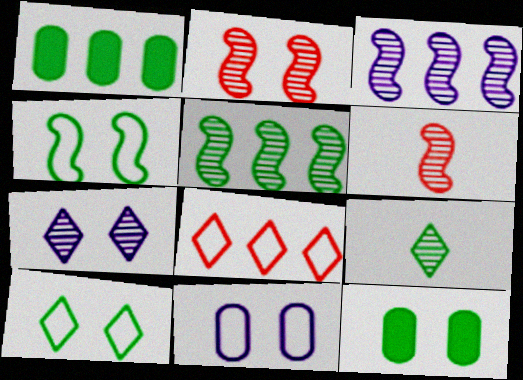[[1, 3, 8], 
[1, 4, 9]]